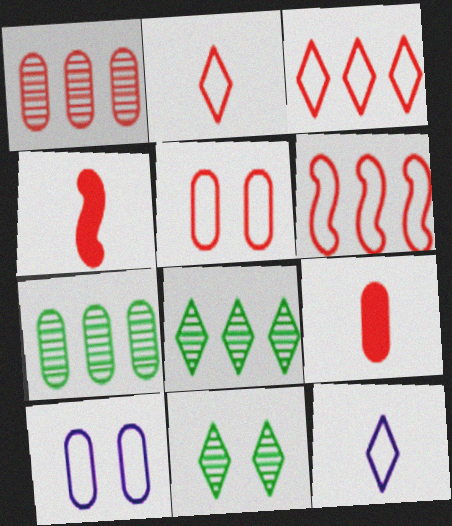[[1, 5, 9], 
[2, 5, 6], 
[4, 8, 10], 
[7, 9, 10]]